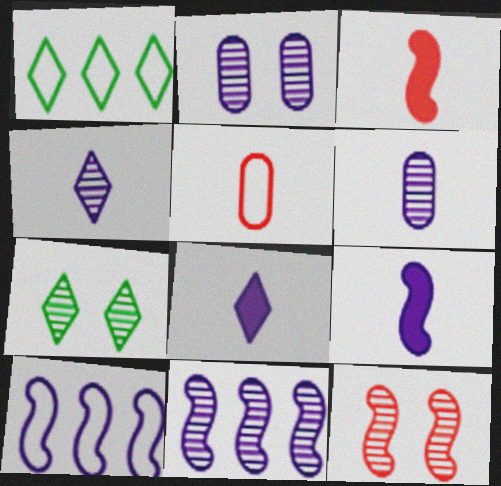[[1, 2, 3], 
[2, 4, 11], 
[2, 7, 12], 
[2, 8, 10]]